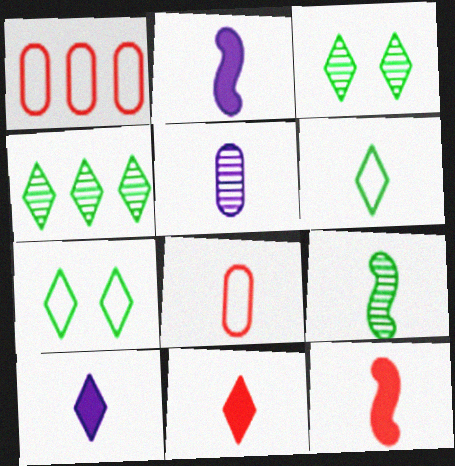[[1, 2, 3], 
[5, 6, 12], 
[8, 9, 10]]